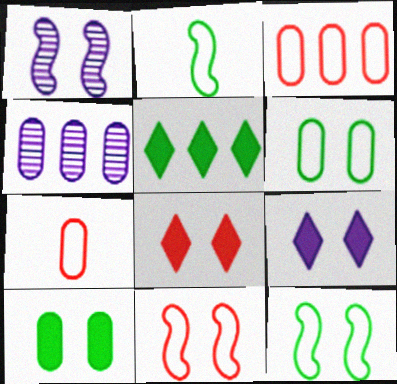[[1, 5, 7], 
[1, 6, 8], 
[2, 4, 8], 
[4, 7, 10]]